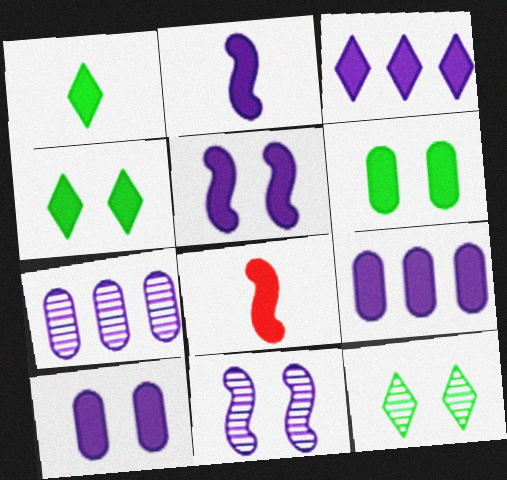[[2, 3, 10], 
[3, 6, 8], 
[4, 8, 9]]